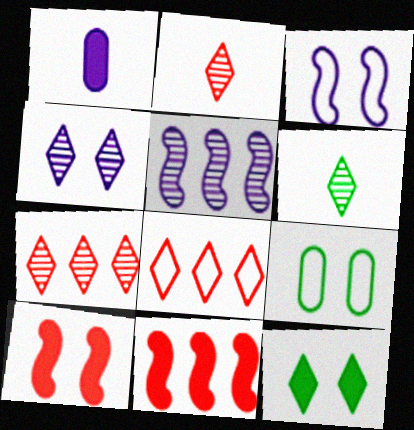[[1, 11, 12], 
[4, 6, 7], 
[4, 9, 10]]